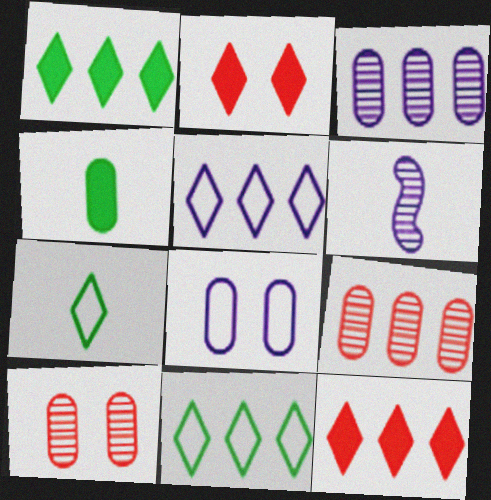[[4, 8, 9]]